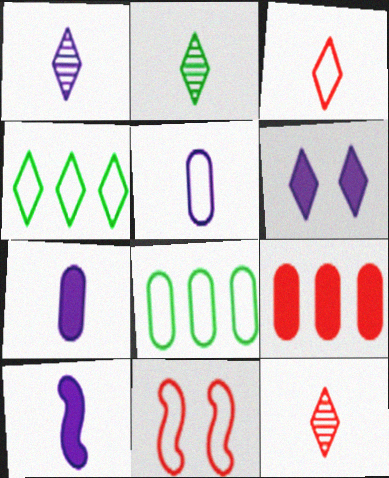[[1, 2, 12], 
[1, 5, 10], 
[4, 5, 11], 
[4, 6, 12], 
[9, 11, 12]]